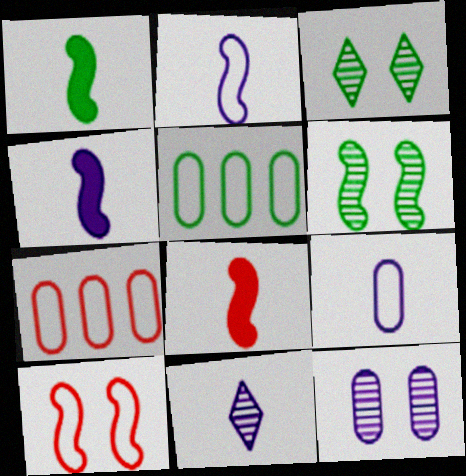[[1, 3, 5], 
[1, 4, 8], 
[3, 4, 7], 
[4, 9, 11]]